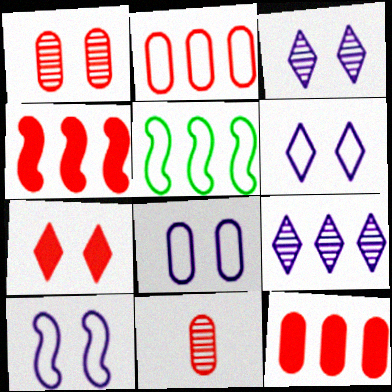[[5, 9, 12], 
[6, 8, 10]]